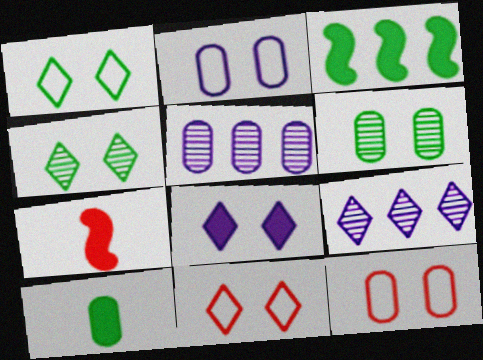[[1, 5, 7], 
[4, 8, 11], 
[5, 10, 12]]